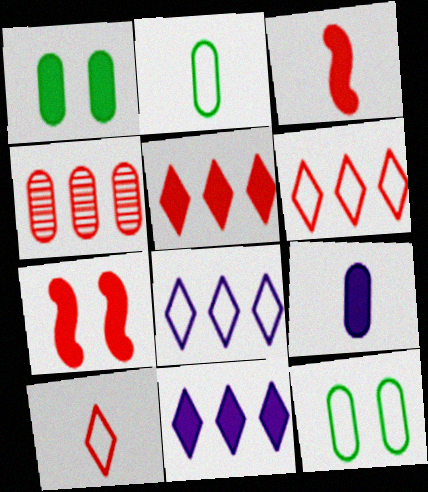[[1, 3, 11], 
[4, 7, 10], 
[4, 9, 12]]